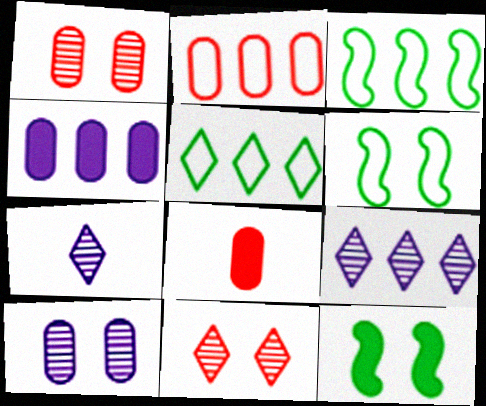[[1, 2, 8], 
[2, 7, 12], 
[6, 8, 9]]